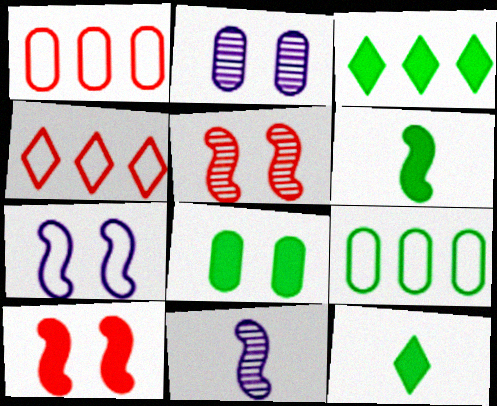[[2, 4, 6], 
[3, 6, 8], 
[4, 8, 11]]